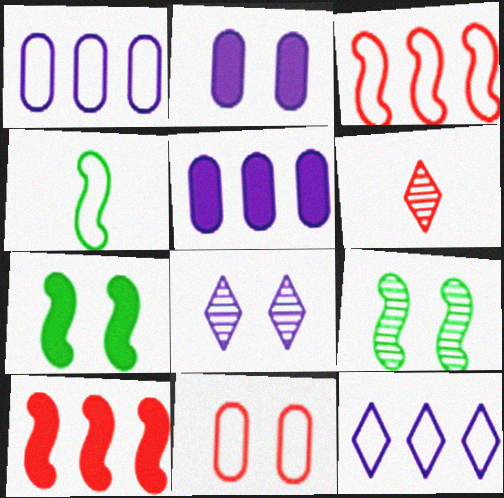[[1, 6, 7], 
[4, 11, 12], 
[6, 10, 11], 
[7, 8, 11]]